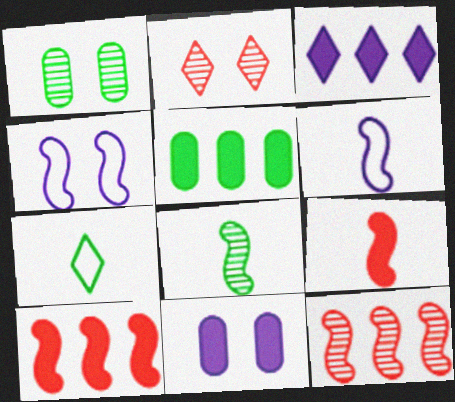[[2, 3, 7], 
[2, 5, 6], 
[3, 5, 10], 
[4, 8, 10], 
[6, 8, 9], 
[7, 11, 12]]